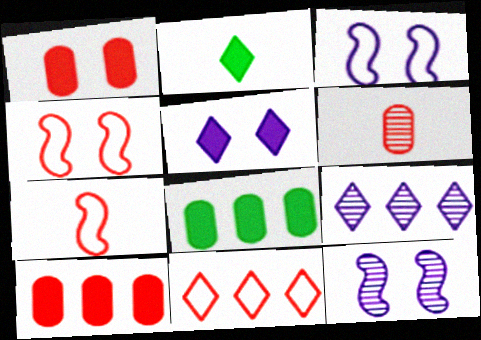[]